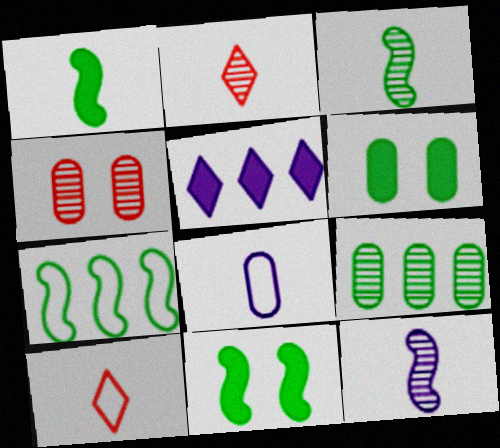[[1, 2, 8], 
[3, 7, 11]]